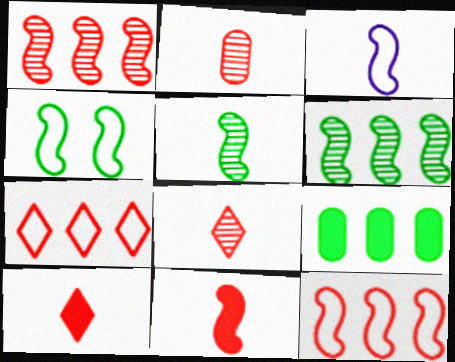[[3, 4, 12], 
[3, 5, 11]]